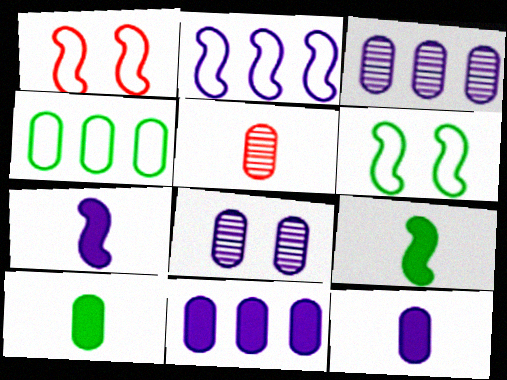[]